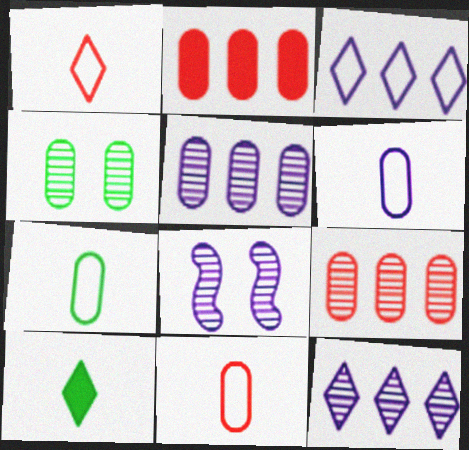[[2, 4, 6], 
[6, 7, 11]]